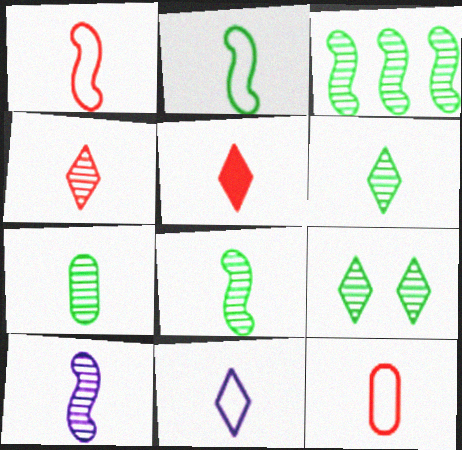[[2, 11, 12], 
[3, 7, 9], 
[4, 7, 10], 
[5, 6, 11], 
[6, 7, 8]]